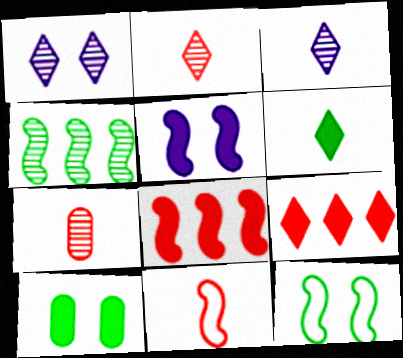[[1, 4, 7], 
[4, 5, 11]]